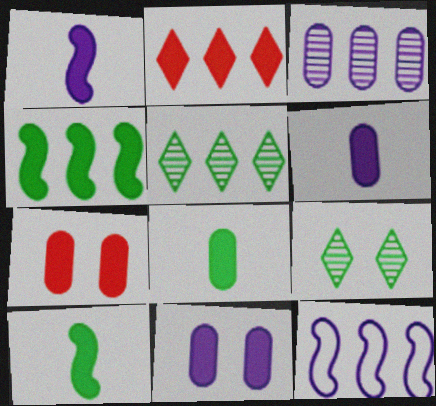[[2, 10, 11]]